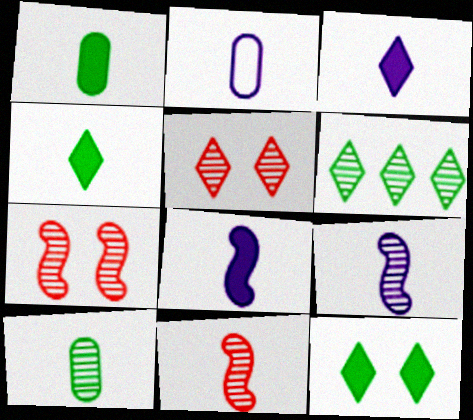[[2, 3, 9], 
[2, 4, 11]]